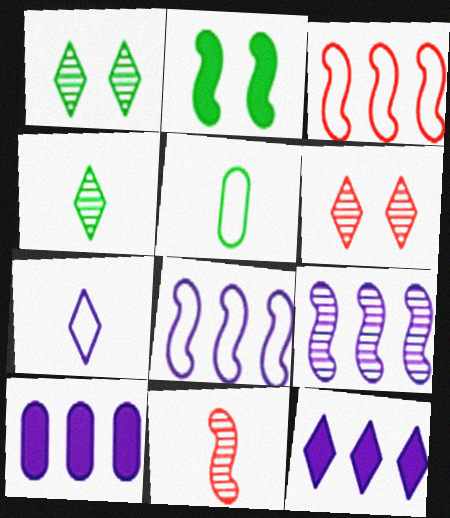[[2, 8, 11]]